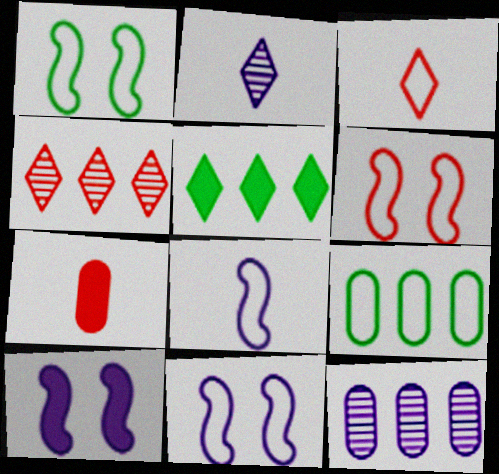[[1, 6, 11], 
[3, 9, 11], 
[4, 6, 7], 
[5, 7, 10]]